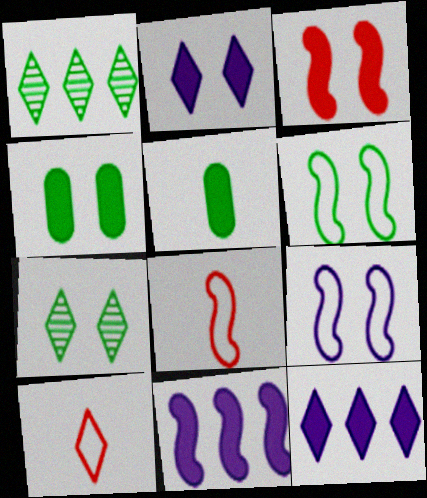[[1, 2, 10], 
[1, 5, 6], 
[2, 3, 4], 
[3, 5, 12], 
[4, 6, 7], 
[7, 10, 12]]